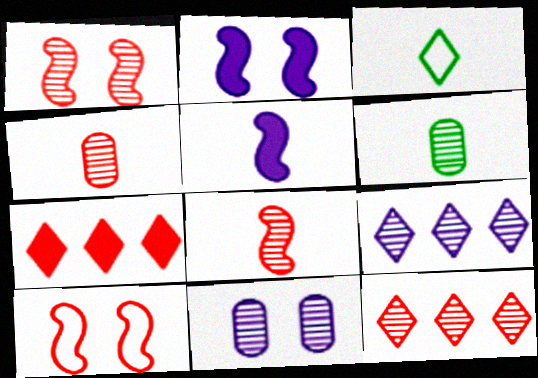[[1, 4, 12], 
[1, 6, 9], 
[3, 4, 5], 
[4, 7, 10]]